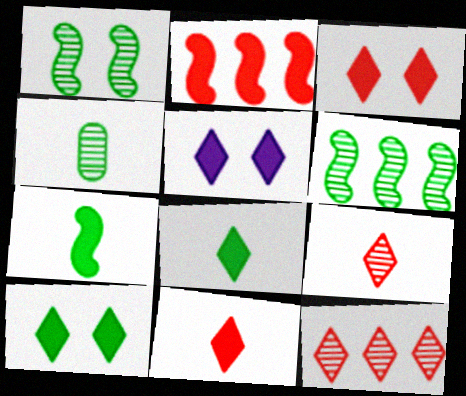[[3, 5, 10]]